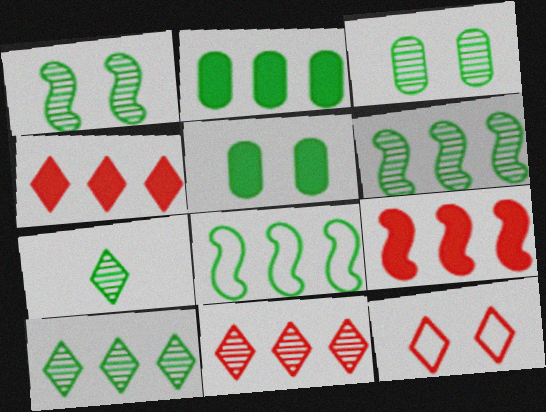[[2, 8, 10], 
[3, 6, 7], 
[5, 7, 8]]